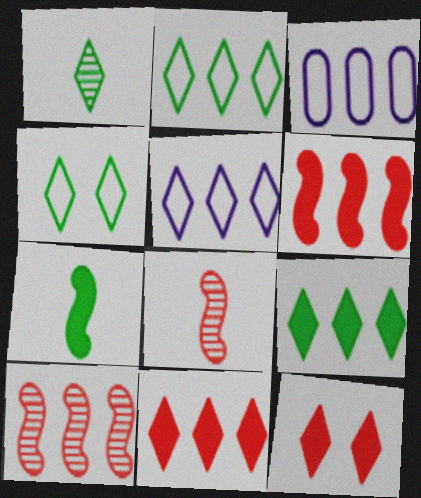[[1, 4, 9], 
[1, 5, 12], 
[3, 9, 10]]